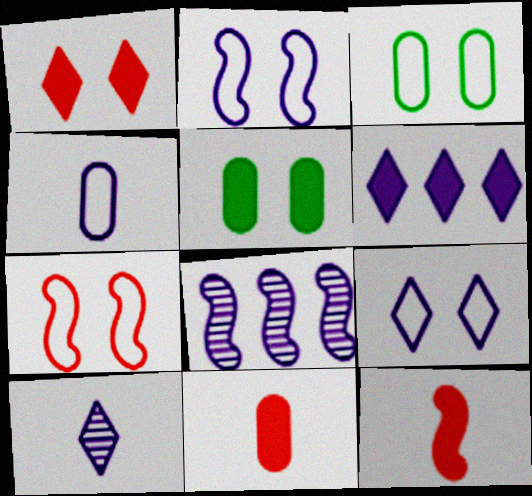[[3, 7, 9], 
[5, 6, 12], 
[6, 9, 10]]